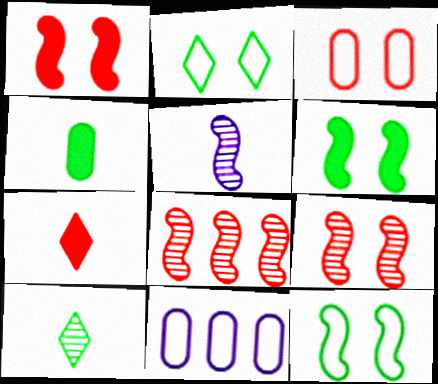[[1, 10, 11], 
[3, 7, 8]]